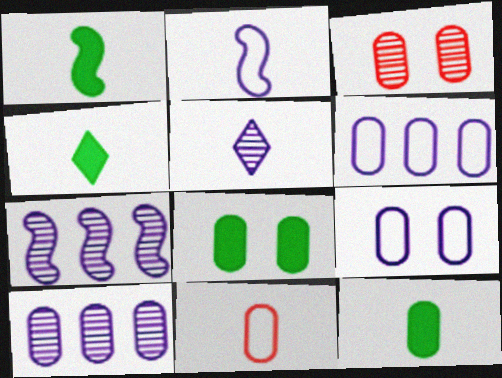[[1, 4, 12], 
[1, 5, 11], 
[3, 6, 12], 
[3, 8, 9], 
[8, 10, 11]]